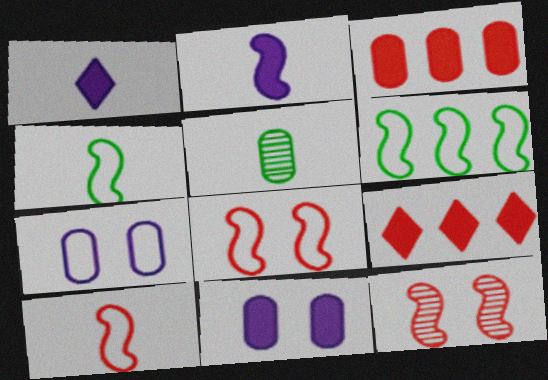[[1, 5, 10], 
[2, 6, 12], 
[3, 5, 7]]